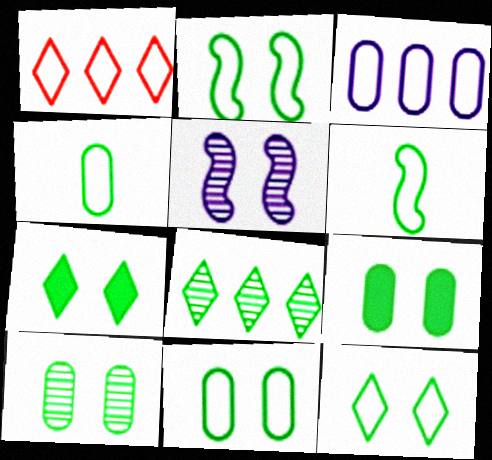[[2, 7, 10], 
[2, 11, 12], 
[6, 8, 9], 
[9, 10, 11]]